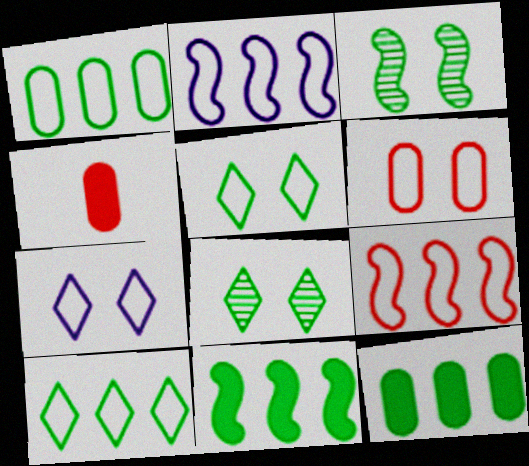[[2, 4, 8]]